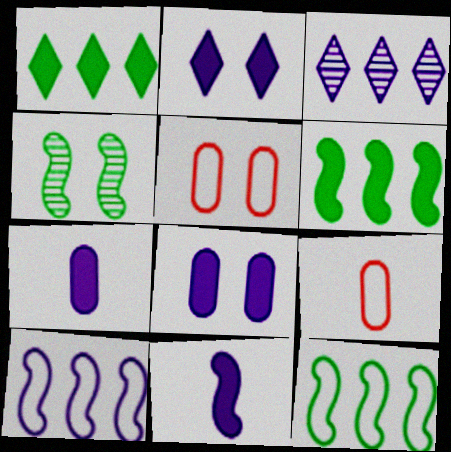[[2, 4, 5]]